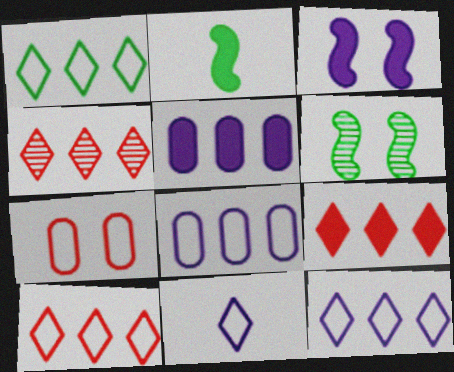[[1, 10, 12], 
[4, 9, 10]]